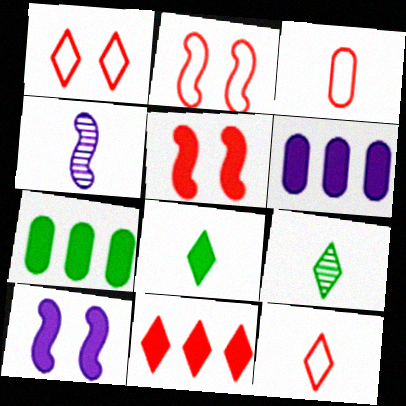[[1, 4, 7], 
[2, 6, 9], 
[3, 4, 8], 
[5, 6, 8]]